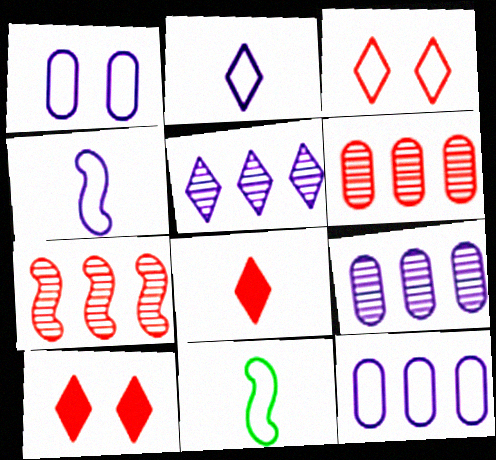[[3, 11, 12], 
[9, 10, 11]]